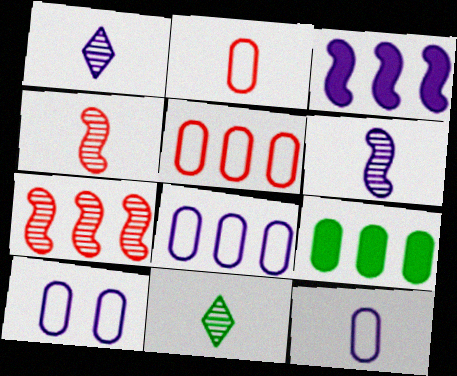[[1, 3, 10], 
[8, 10, 12]]